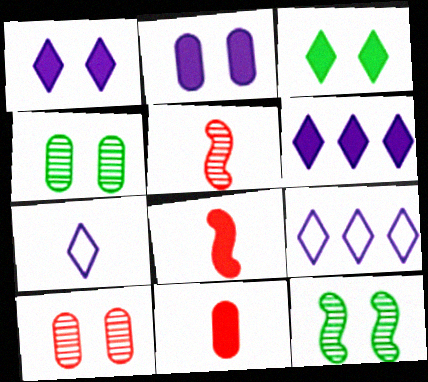[[4, 8, 9], 
[9, 11, 12]]